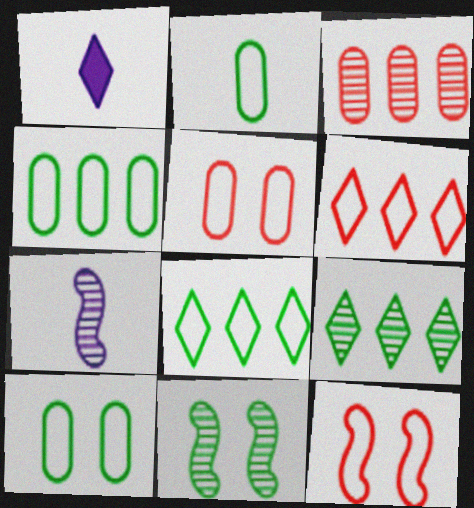[[2, 4, 10]]